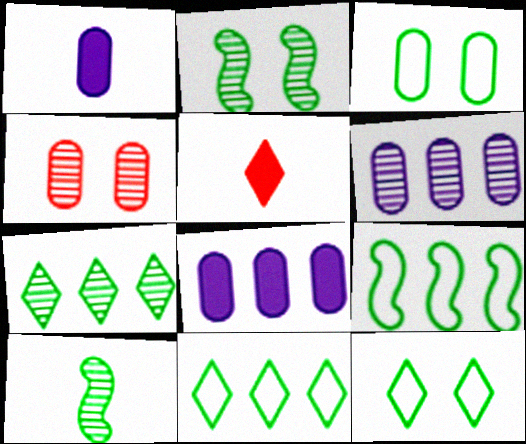[]